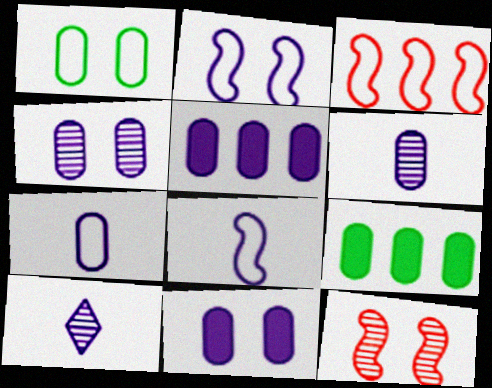[[2, 5, 10], 
[4, 5, 7]]